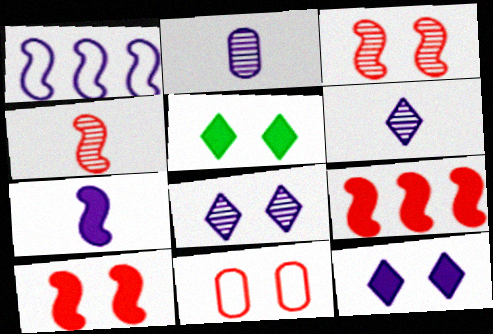[[1, 2, 12]]